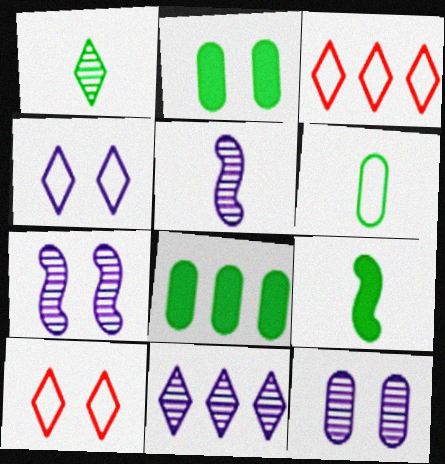[[1, 6, 9], 
[2, 3, 5], 
[2, 7, 10], 
[3, 9, 12], 
[5, 8, 10], 
[5, 11, 12]]